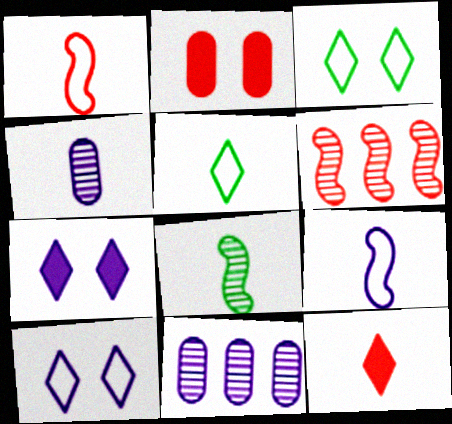[[7, 9, 11]]